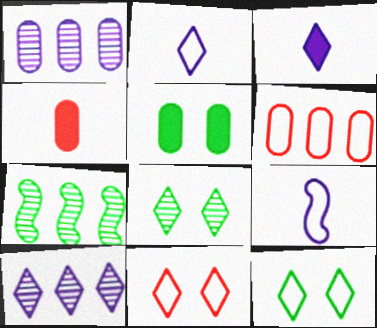[[6, 9, 12]]